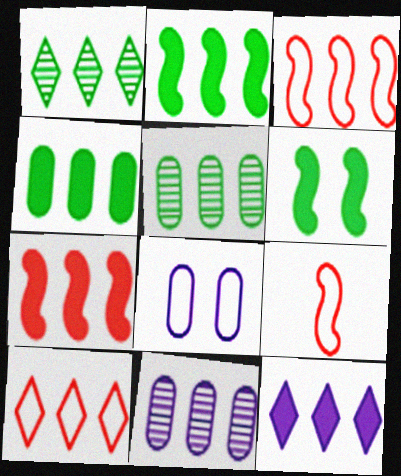[[1, 10, 12], 
[2, 10, 11], 
[3, 5, 12], 
[4, 7, 12]]